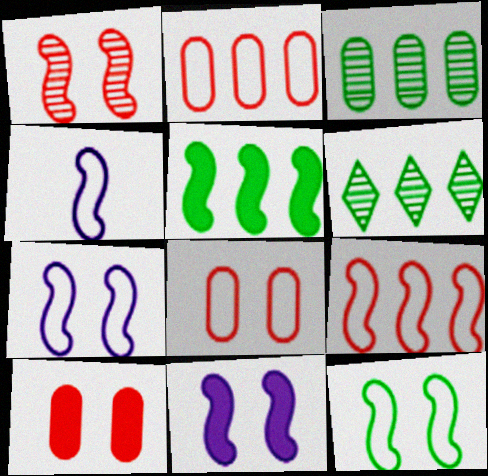[[1, 4, 5], 
[1, 11, 12], 
[4, 6, 10], 
[4, 9, 12]]